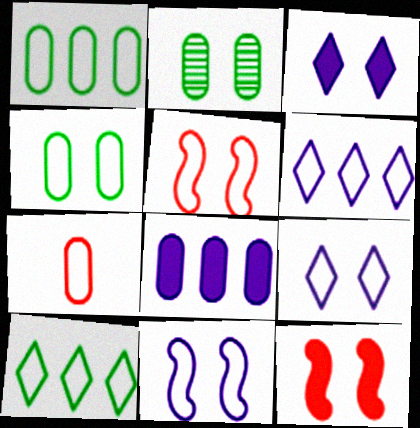[[2, 3, 5], 
[2, 7, 8], 
[2, 9, 12], 
[4, 5, 9], 
[7, 10, 11]]